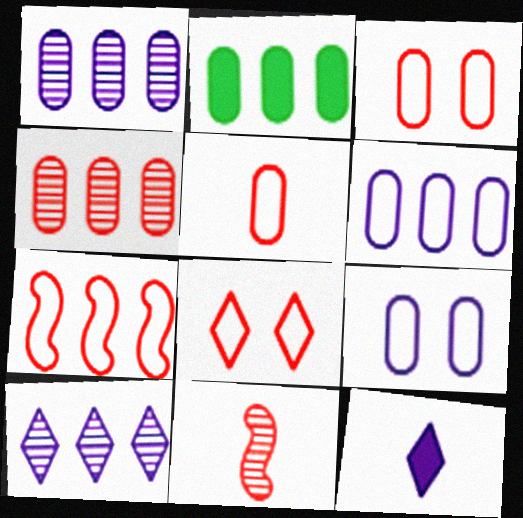[[2, 4, 6], 
[2, 7, 10], 
[5, 7, 8]]